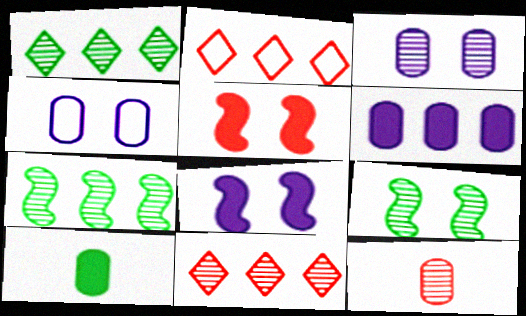[[2, 5, 12], 
[2, 6, 7]]